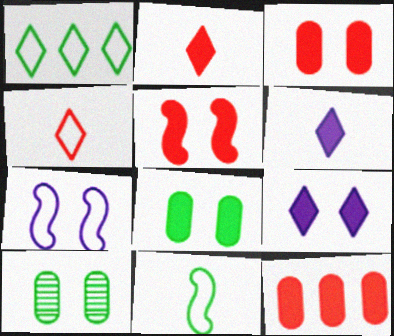[[2, 5, 12], 
[5, 8, 9]]